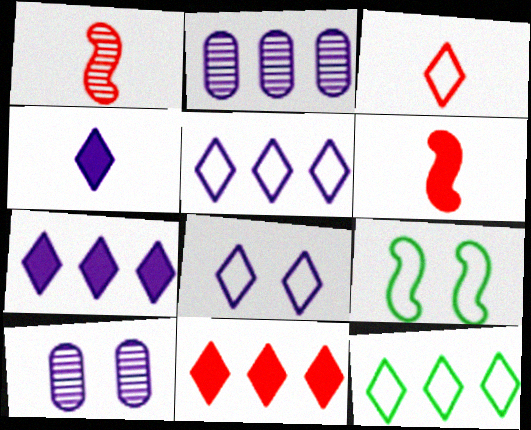[[3, 8, 12], 
[6, 10, 12]]